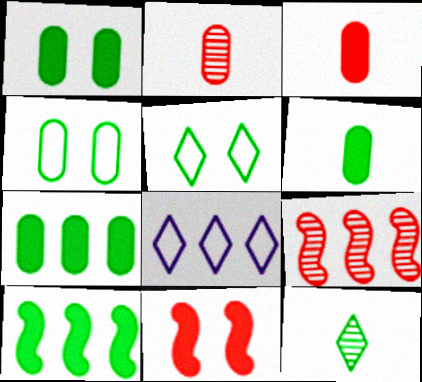[[1, 6, 7], 
[4, 10, 12], 
[7, 8, 9]]